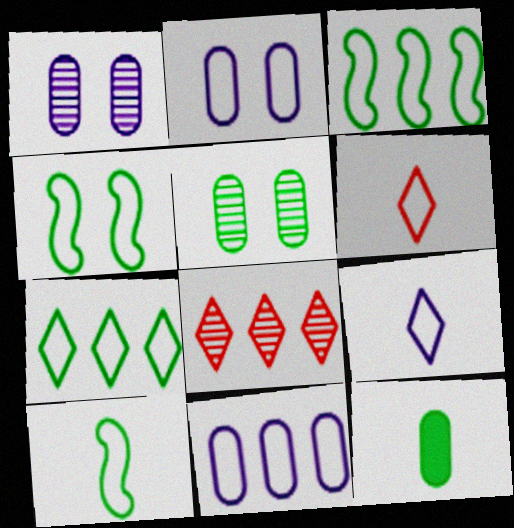[[2, 3, 6], 
[3, 4, 10], 
[4, 6, 11]]